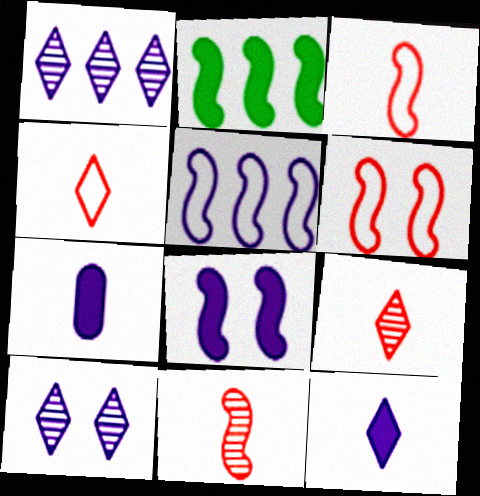[[5, 7, 10]]